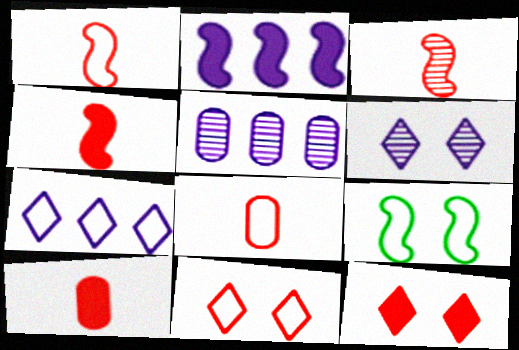[[1, 3, 4], 
[2, 3, 9], 
[2, 5, 7], 
[7, 8, 9]]